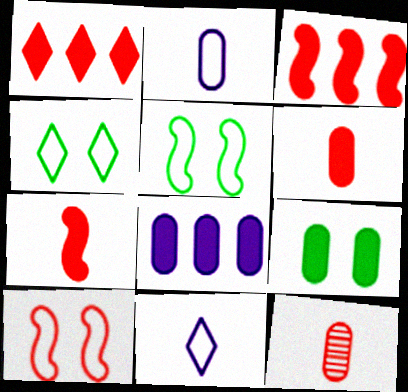[[1, 10, 12], 
[6, 8, 9]]